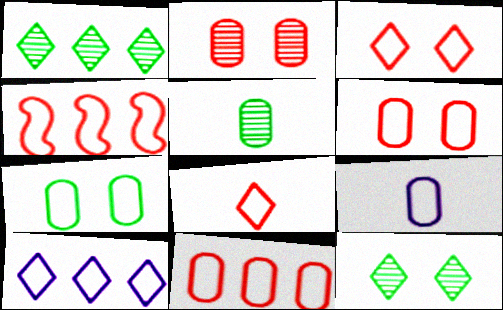[[4, 6, 8], 
[7, 9, 11]]